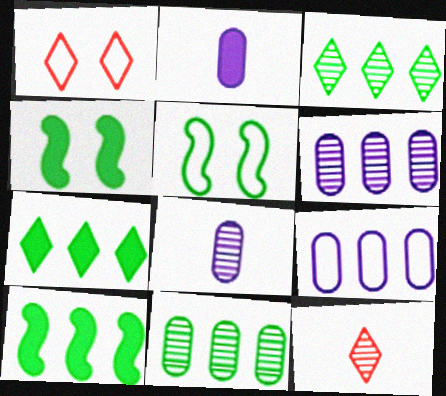[[1, 8, 10], 
[4, 9, 12]]